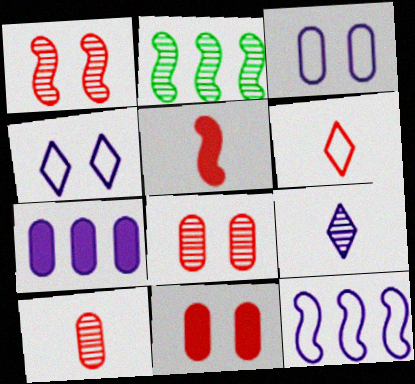[[2, 8, 9], 
[5, 6, 10]]